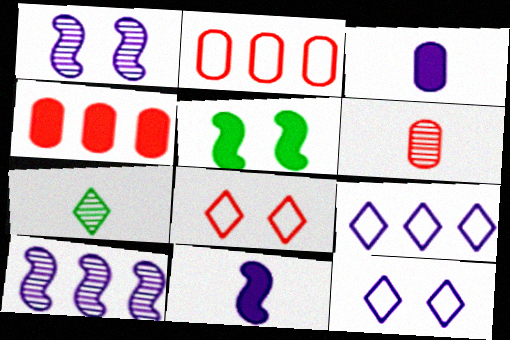[[1, 3, 9], 
[3, 10, 12], 
[5, 6, 9]]